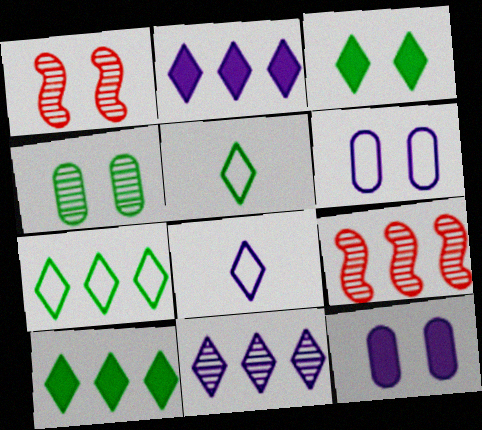[[1, 3, 6], 
[5, 9, 12]]